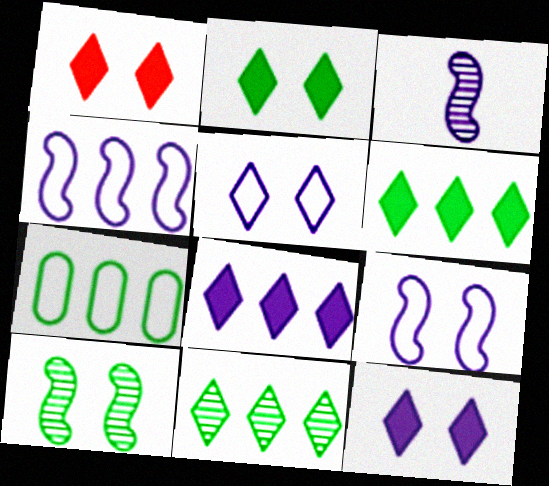[[1, 2, 12], 
[1, 3, 7]]